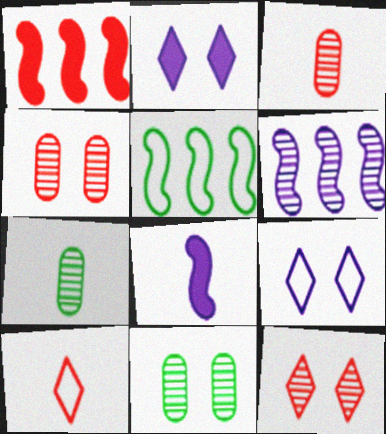[[1, 4, 10], 
[1, 5, 6], 
[1, 7, 9], 
[2, 3, 5], 
[6, 7, 12], 
[7, 8, 10]]